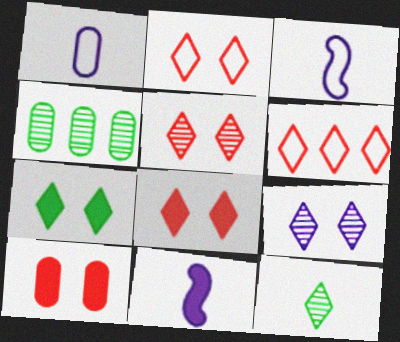[[1, 4, 10], 
[2, 4, 11], 
[2, 5, 8], 
[2, 7, 9], 
[3, 4, 8]]